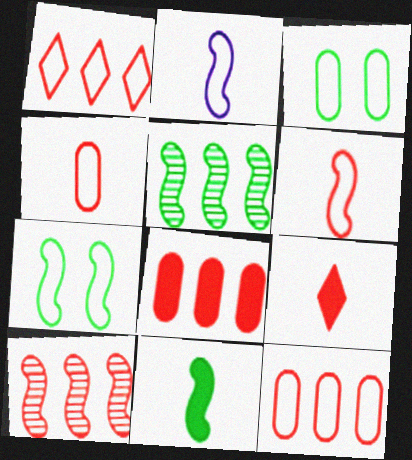[[1, 2, 3], 
[1, 8, 10], 
[5, 7, 11]]